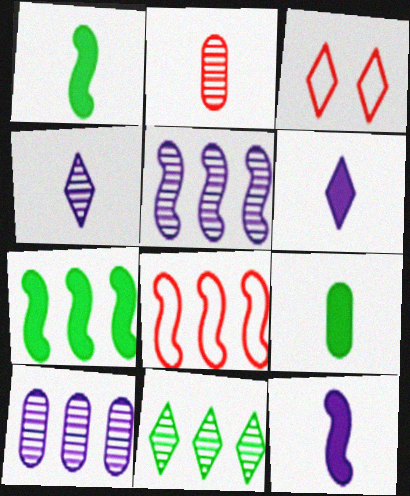[[1, 3, 10], 
[3, 5, 9], 
[3, 6, 11], 
[5, 7, 8]]